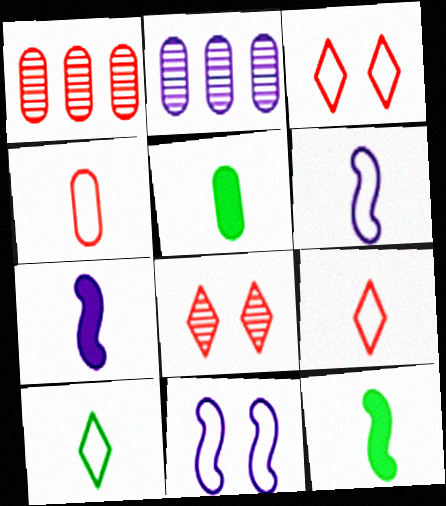[[2, 3, 12], 
[4, 6, 10]]